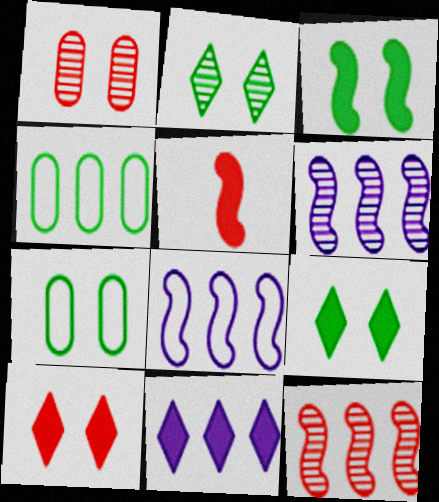[[2, 3, 7], 
[4, 11, 12]]